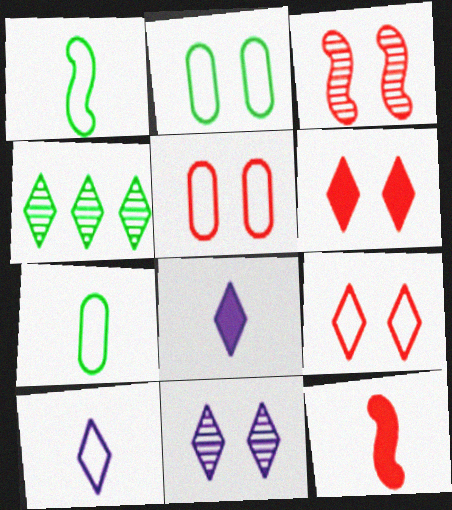[[3, 5, 6], 
[4, 6, 10], 
[4, 8, 9]]